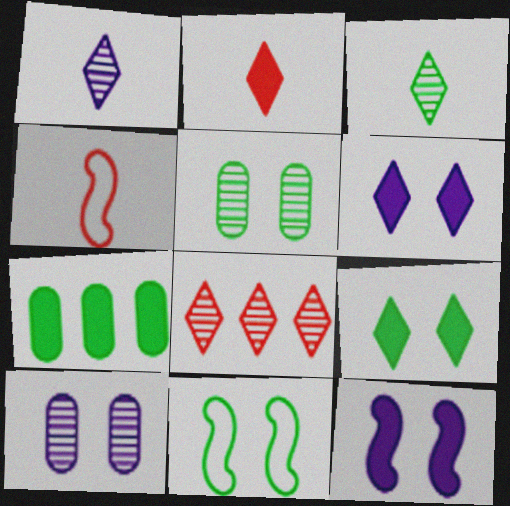[[2, 7, 12], 
[3, 7, 11], 
[5, 9, 11]]